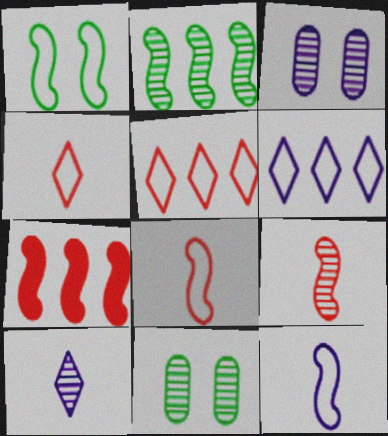[]